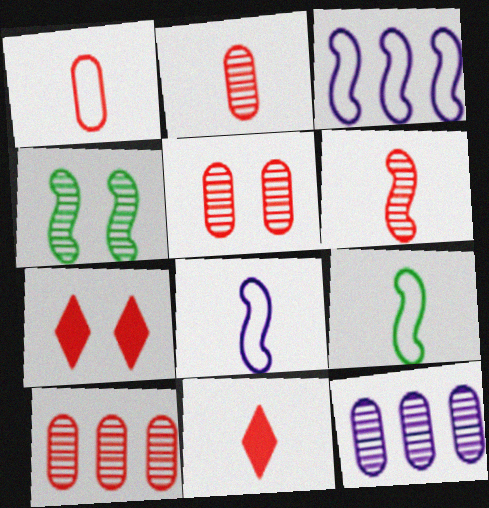[[1, 6, 11], 
[2, 5, 10], 
[7, 9, 12]]